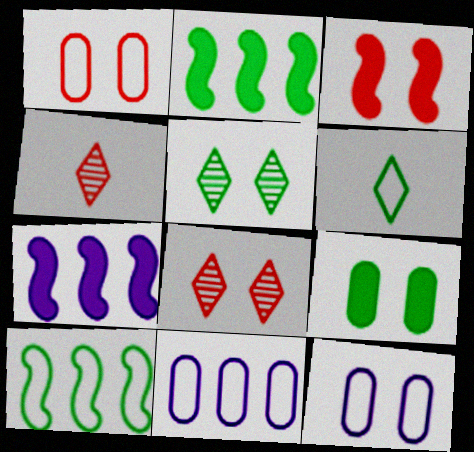[[1, 3, 8], 
[2, 4, 12], 
[3, 5, 12]]